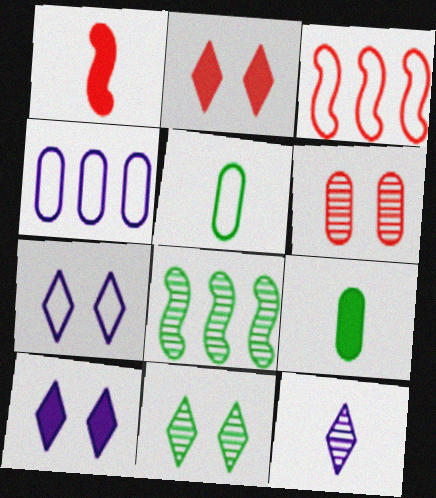[[1, 4, 11], 
[1, 5, 12], 
[2, 7, 11], 
[3, 5, 7], 
[4, 6, 9], 
[6, 8, 12]]